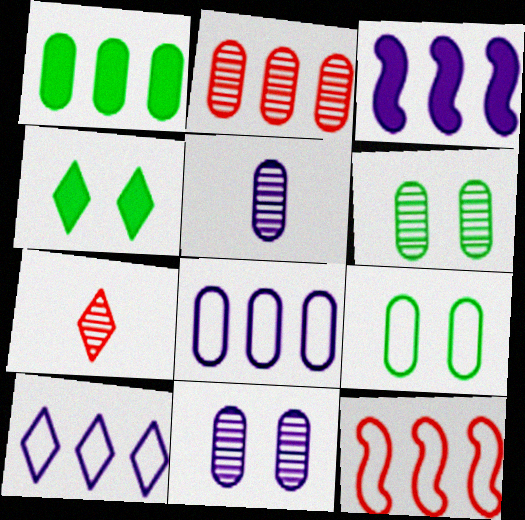[[1, 2, 8], 
[2, 5, 6], 
[3, 7, 9], 
[4, 5, 12], 
[4, 7, 10]]